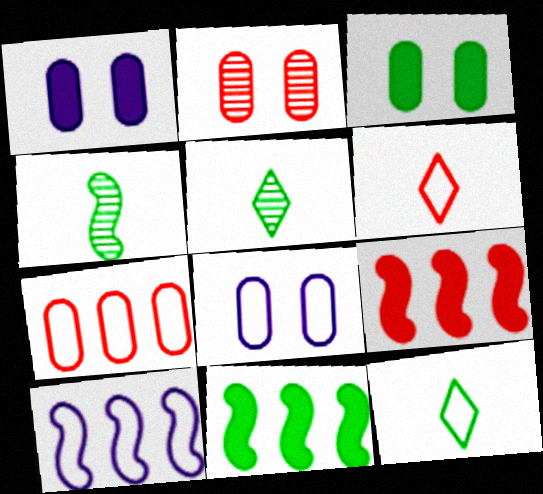[[2, 3, 8], 
[2, 6, 9], 
[5, 8, 9]]